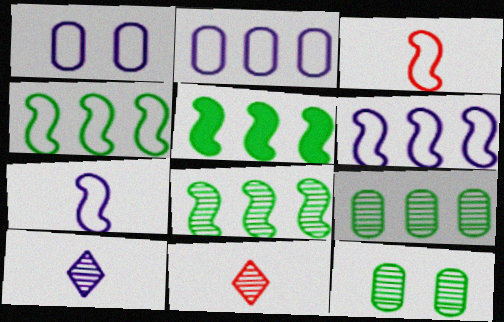[[1, 5, 11], 
[4, 5, 8]]